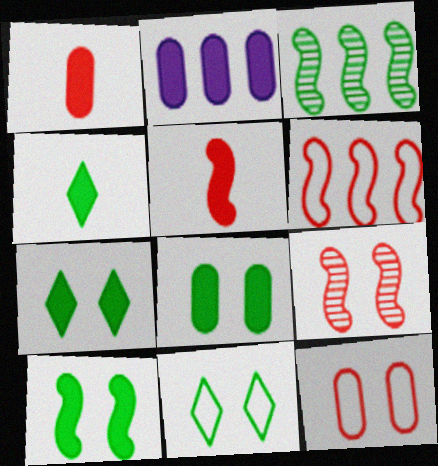[[1, 2, 8], 
[2, 5, 7], 
[5, 6, 9], 
[7, 8, 10]]